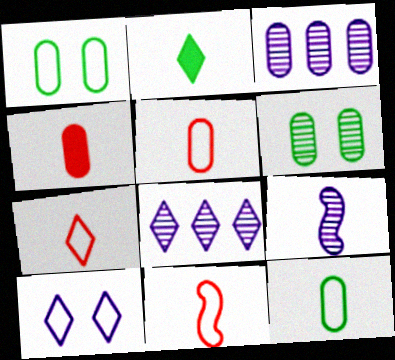[[1, 3, 4], 
[2, 5, 9], 
[5, 7, 11]]